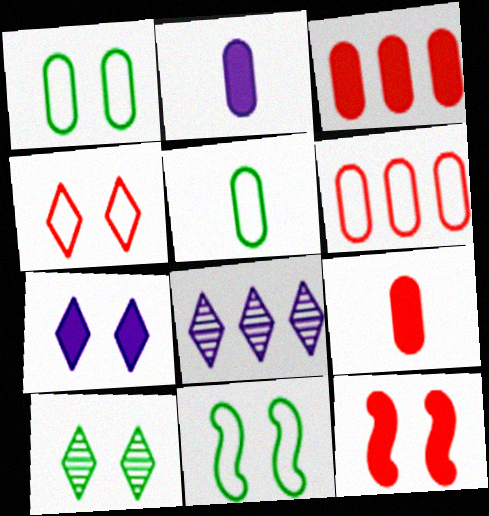[[4, 7, 10], 
[5, 8, 12], 
[8, 9, 11]]